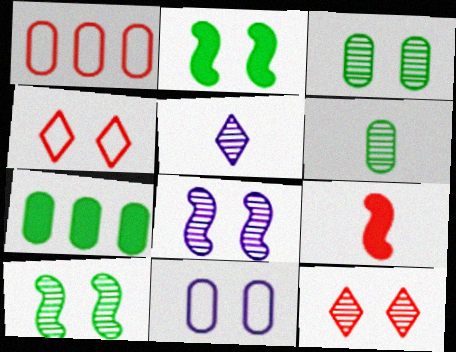[[1, 2, 5], 
[1, 9, 12], 
[2, 11, 12], 
[3, 8, 12]]